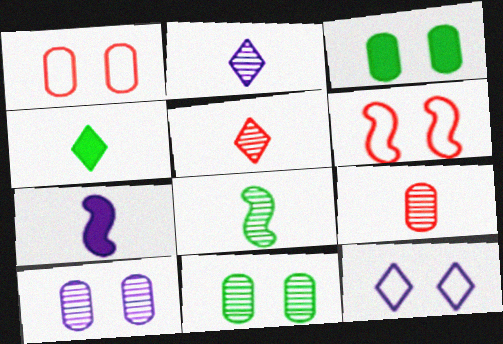[[1, 3, 10], 
[2, 8, 9]]